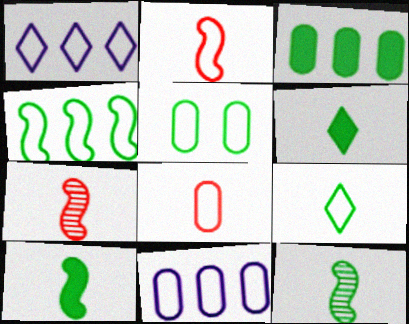[[1, 2, 5], 
[4, 5, 9], 
[5, 8, 11]]